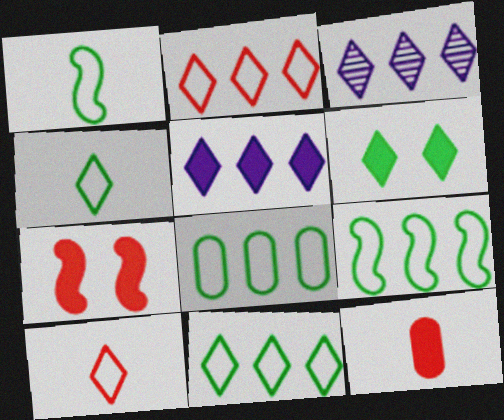[[3, 6, 10], 
[8, 9, 11]]